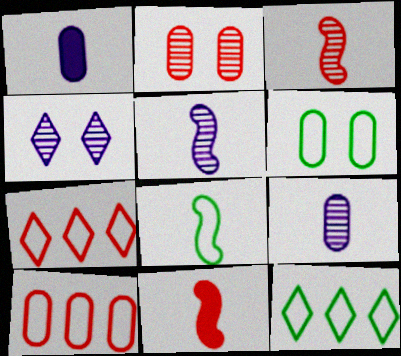[[2, 7, 11], 
[5, 8, 11], 
[6, 8, 12]]